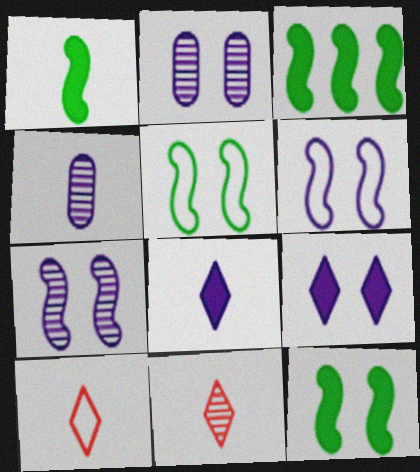[[1, 3, 12], 
[1, 4, 10], 
[2, 3, 10], 
[2, 6, 9]]